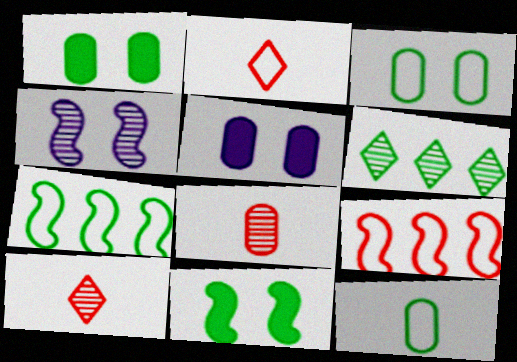[[4, 6, 8], 
[5, 7, 10], 
[6, 11, 12]]